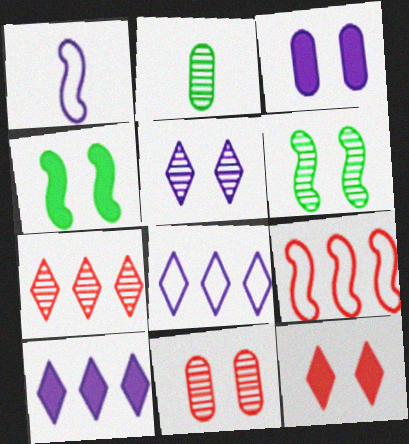[[3, 4, 12], 
[5, 6, 11]]